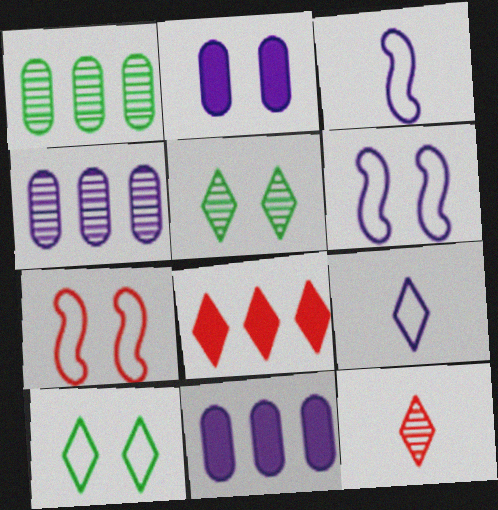[[2, 5, 7], 
[5, 8, 9]]